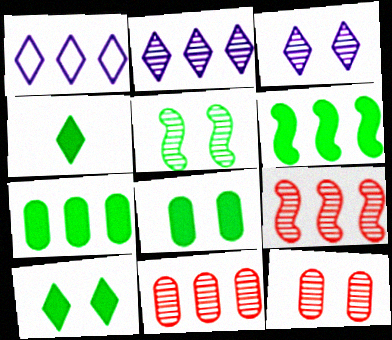[[1, 6, 11], 
[1, 7, 9], 
[3, 5, 12], 
[4, 6, 8]]